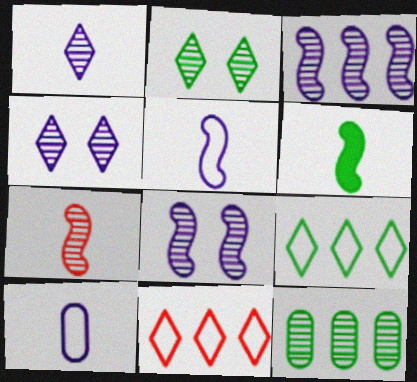[[4, 7, 12], 
[5, 6, 7]]